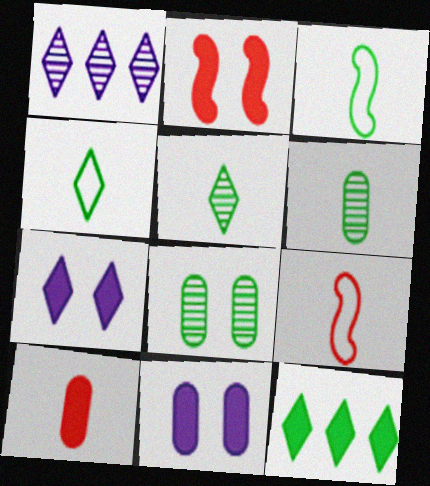[[3, 8, 12]]